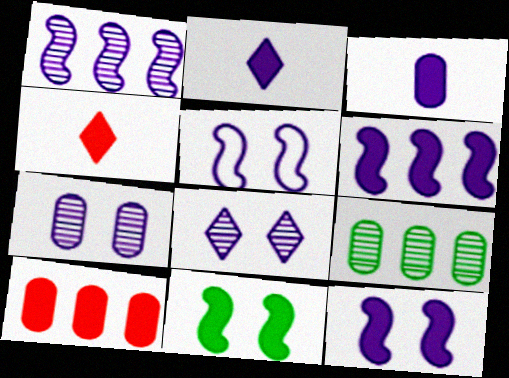[[2, 10, 11], 
[4, 5, 9]]